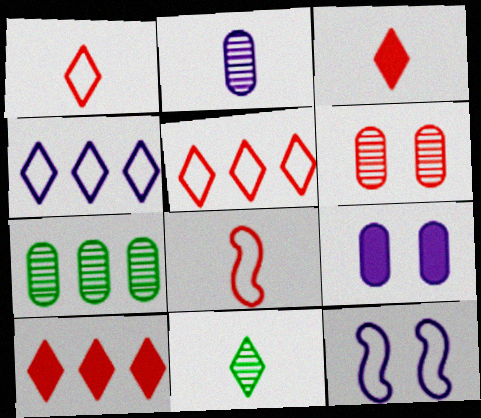[[2, 6, 7], 
[3, 7, 12], 
[6, 8, 10]]